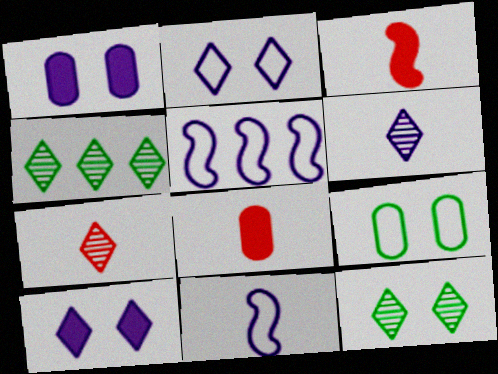[[1, 5, 6], 
[5, 8, 12]]